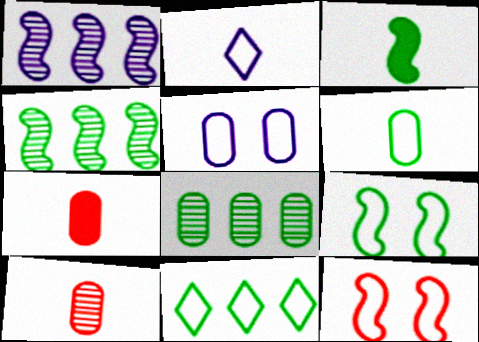[[1, 3, 12], 
[2, 3, 10], 
[3, 4, 9], 
[5, 7, 8], 
[6, 9, 11]]